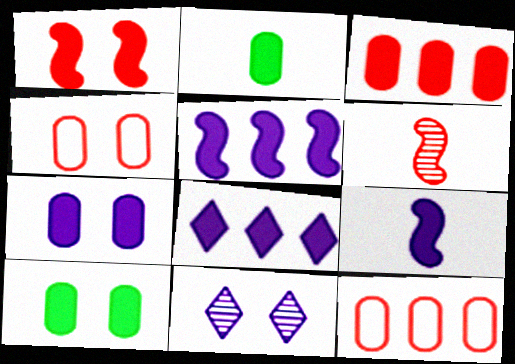[[1, 2, 8], 
[2, 3, 7], 
[7, 8, 9]]